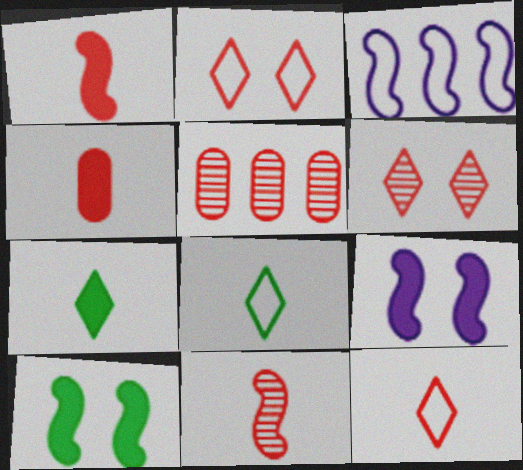[[1, 2, 5], 
[3, 10, 11], 
[4, 11, 12], 
[5, 6, 11], 
[5, 8, 9]]